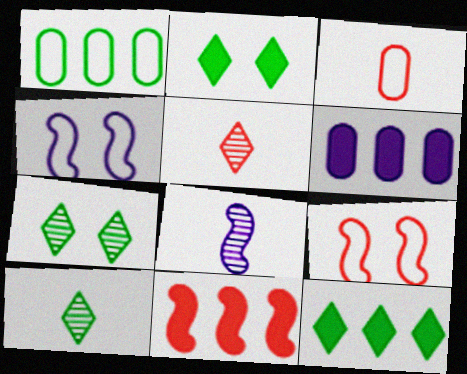[[6, 9, 10], 
[6, 11, 12]]